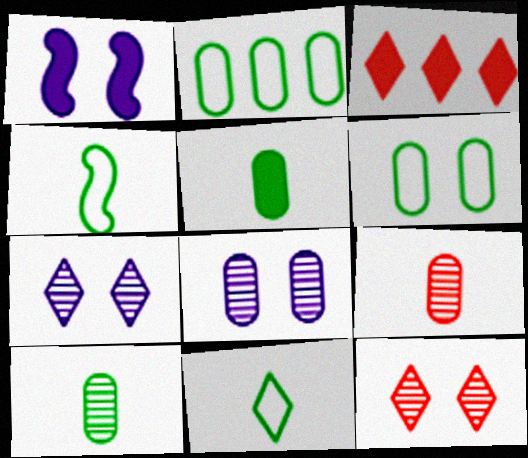[[1, 3, 5], 
[1, 6, 12], 
[3, 4, 8], 
[3, 7, 11]]